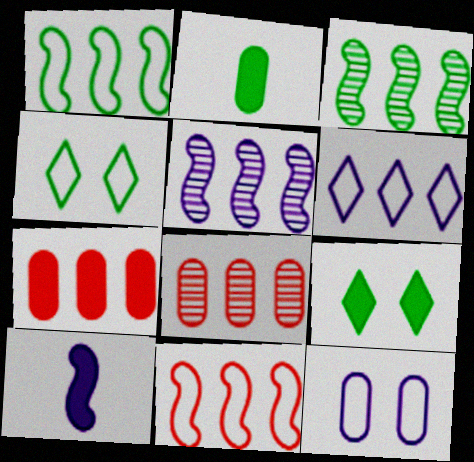[[2, 3, 4], 
[2, 8, 12], 
[3, 6, 7], 
[4, 8, 10], 
[7, 9, 10]]